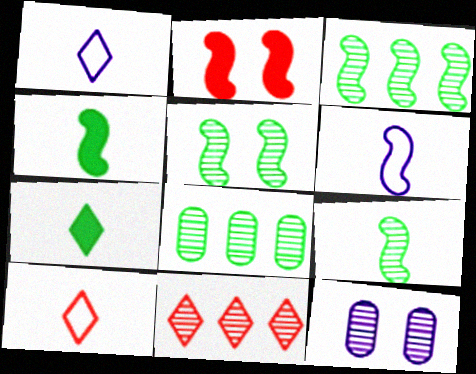[[1, 2, 8], 
[2, 3, 6], 
[3, 5, 9], 
[9, 11, 12]]